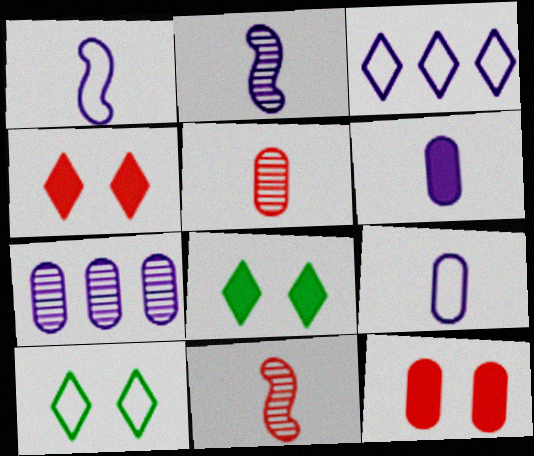[]